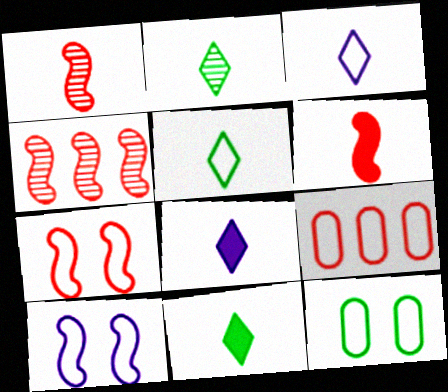[[2, 5, 11], 
[4, 6, 7], 
[4, 8, 12], 
[5, 9, 10]]